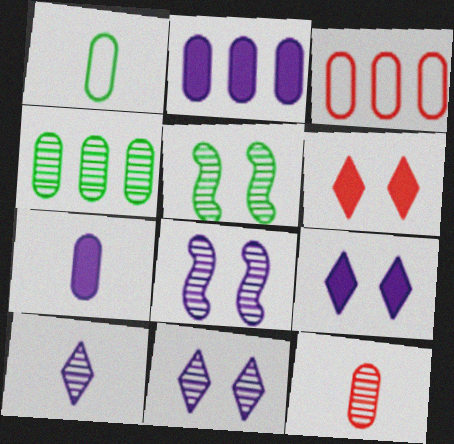[[1, 7, 12], 
[2, 3, 4]]